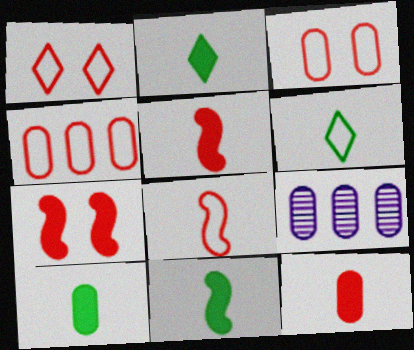[[1, 4, 8], 
[1, 9, 11], 
[2, 10, 11], 
[3, 9, 10], 
[6, 7, 9]]